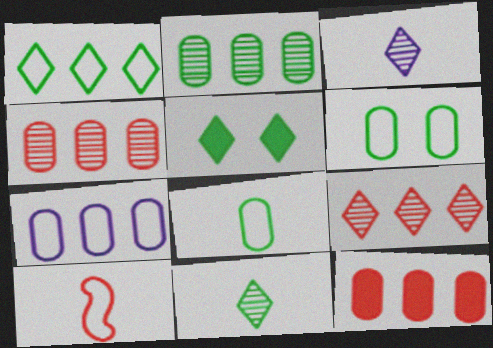[[1, 5, 11], 
[2, 7, 12]]